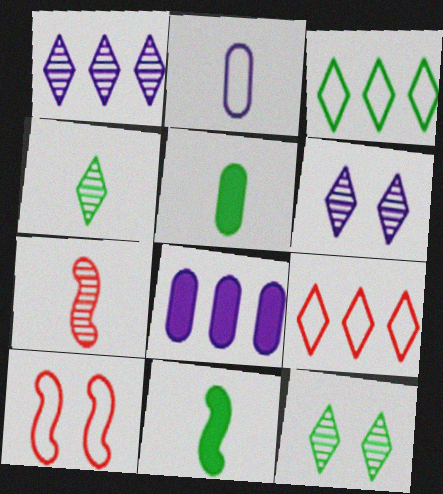[[1, 5, 10], 
[2, 3, 10], 
[4, 8, 10]]